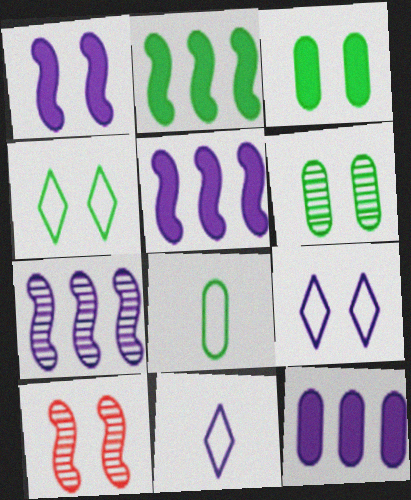[[3, 9, 10]]